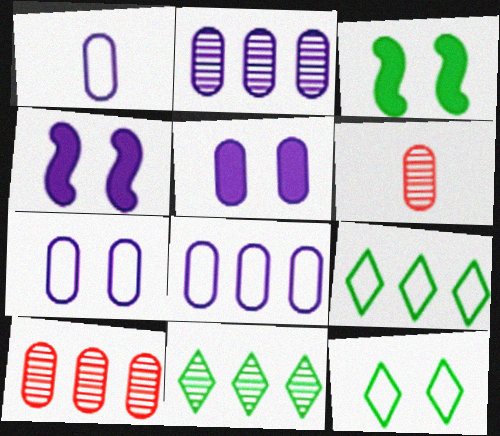[[1, 2, 5], 
[1, 7, 8], 
[4, 6, 9]]